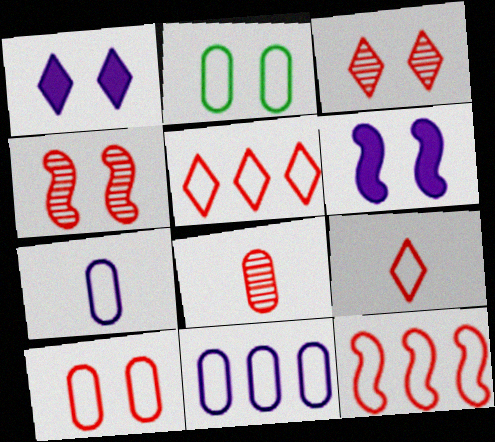[[1, 2, 4], 
[2, 3, 6], 
[9, 10, 12]]